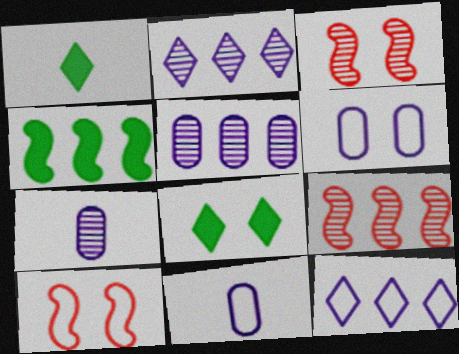[[1, 5, 10], 
[1, 6, 9], 
[3, 6, 8], 
[8, 9, 11]]